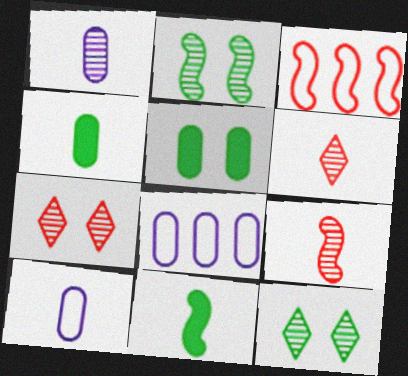[[6, 10, 11], 
[7, 8, 11]]